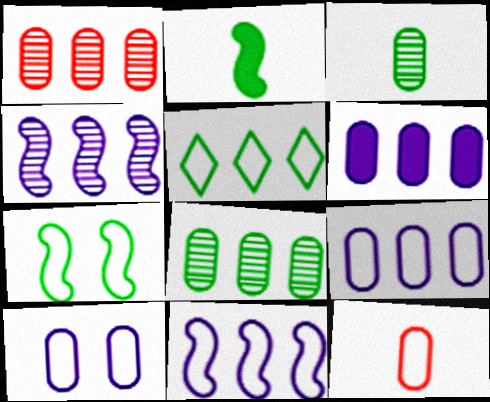[]